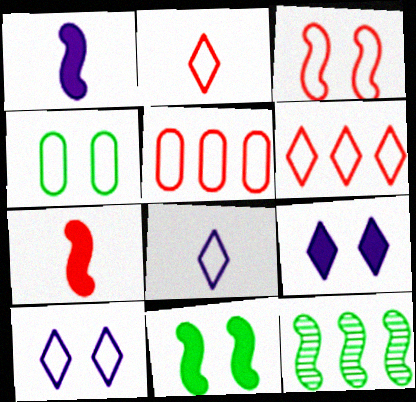[[1, 3, 12], 
[2, 3, 5], 
[3, 4, 10]]